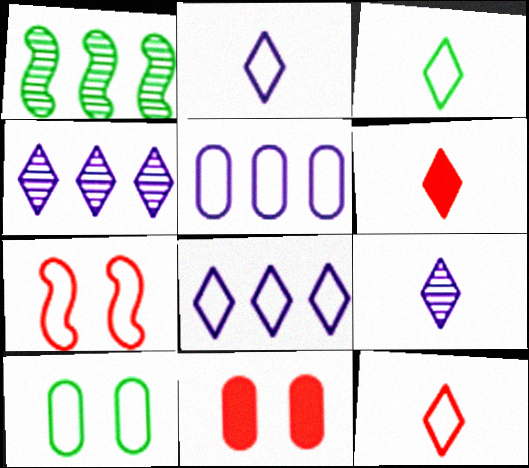[[1, 2, 11], 
[2, 3, 12], 
[3, 5, 7], 
[3, 6, 9]]